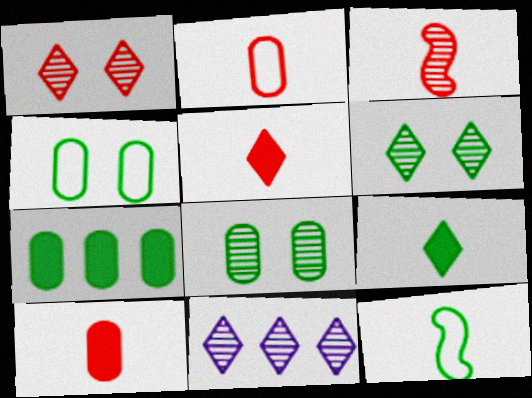[[2, 3, 5], 
[3, 8, 11], 
[6, 7, 12]]